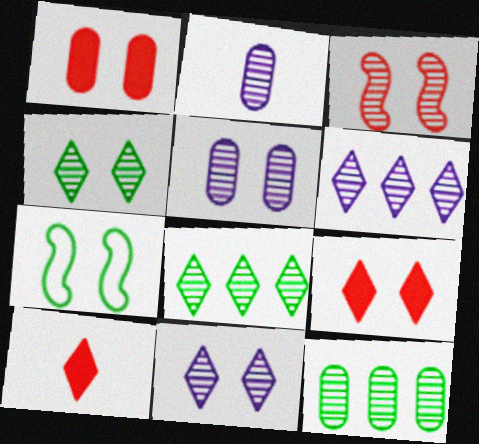[[1, 7, 11], 
[2, 3, 8], 
[3, 4, 5], 
[5, 7, 9]]